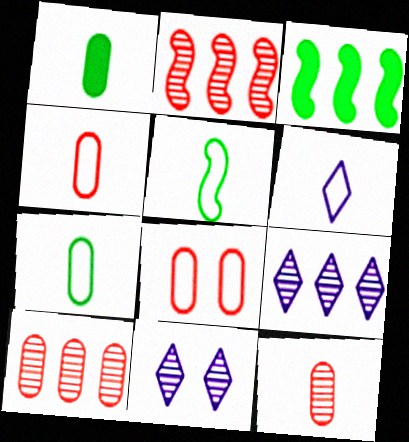[[3, 4, 11], 
[4, 5, 6]]